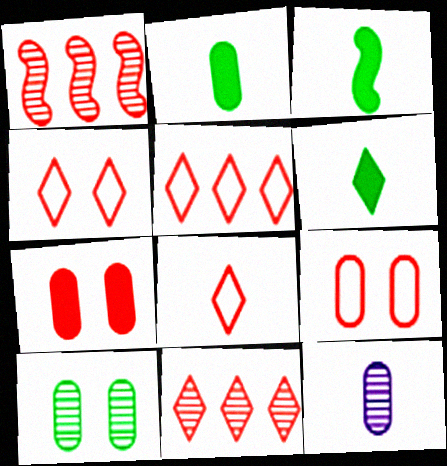[[1, 7, 8], 
[2, 3, 6], 
[3, 8, 12], 
[4, 5, 8]]